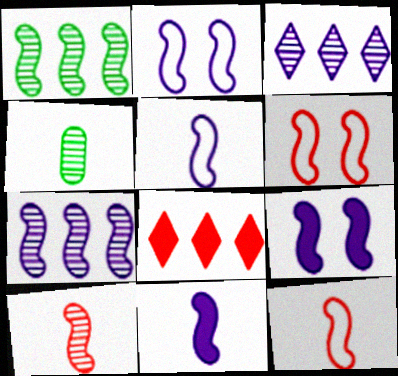[[1, 6, 11], 
[1, 9, 12], 
[2, 4, 8], 
[2, 7, 11], 
[5, 7, 9]]